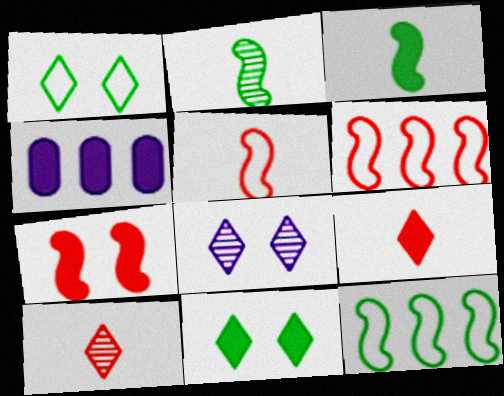[]